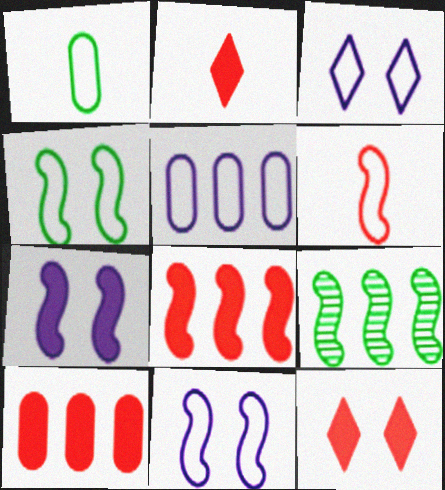[[6, 7, 9]]